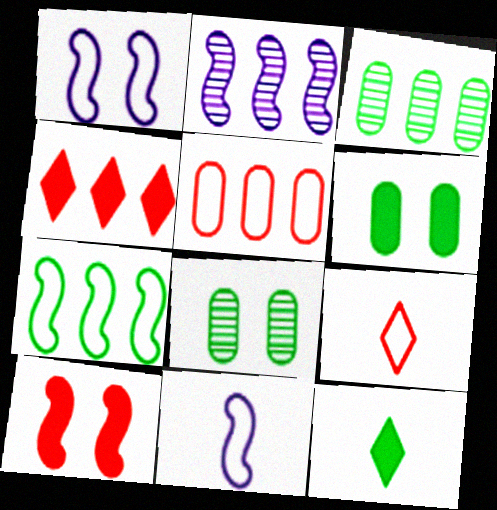[[2, 6, 9], 
[4, 8, 11], 
[7, 8, 12]]